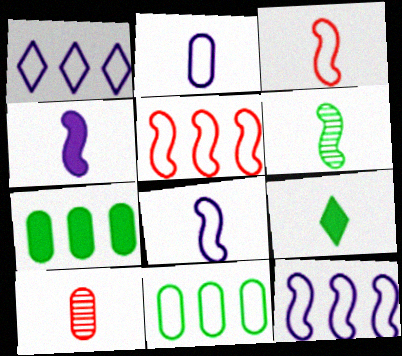[[1, 5, 11], 
[3, 4, 6], 
[8, 9, 10]]